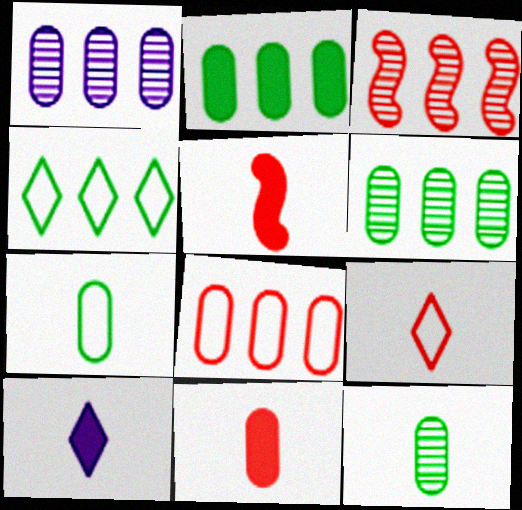[[1, 2, 8]]